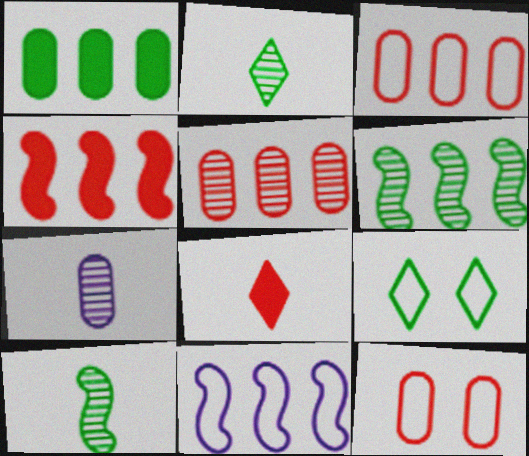[[1, 7, 12], 
[1, 9, 10], 
[4, 6, 11], 
[4, 7, 9]]